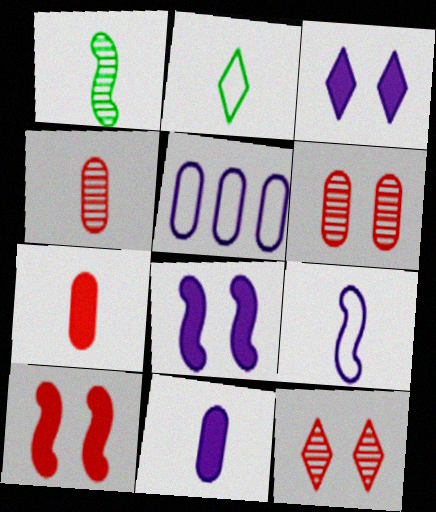[]